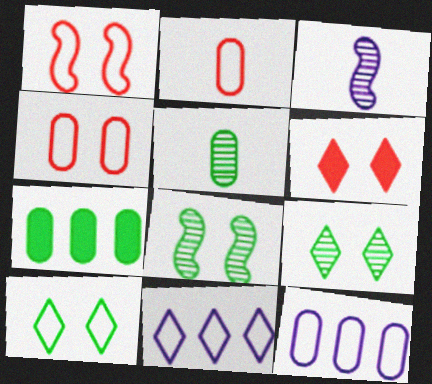[]